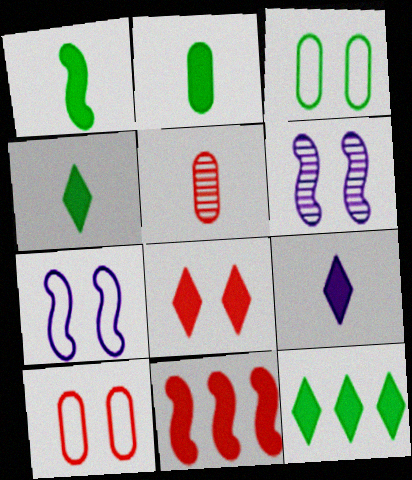[[1, 2, 4], 
[3, 6, 8], 
[5, 7, 12], 
[8, 9, 12]]